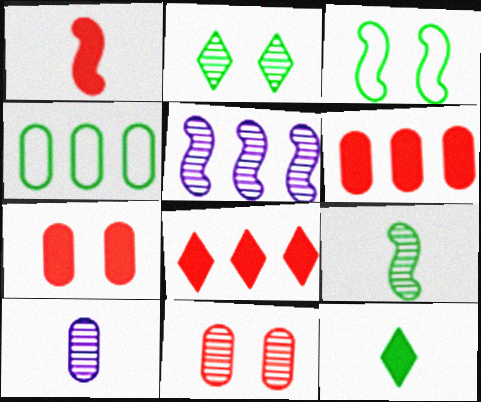[[1, 3, 5], 
[1, 7, 8], 
[3, 8, 10], 
[4, 5, 8], 
[4, 7, 10]]